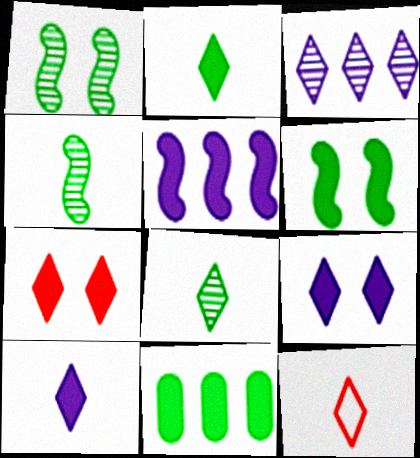[[2, 6, 11], 
[8, 10, 12]]